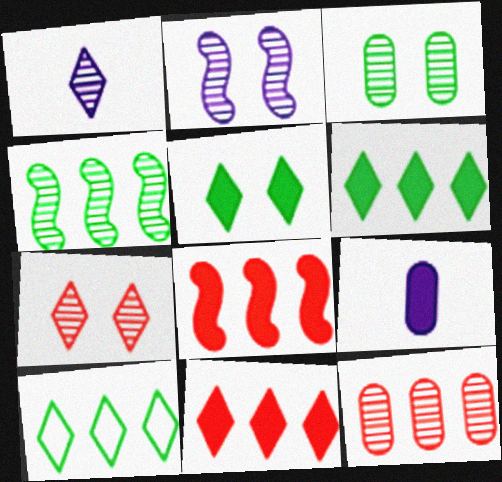[[2, 3, 7], 
[5, 8, 9]]